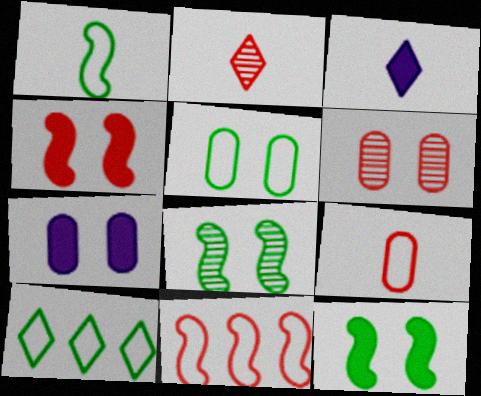[[1, 5, 10], 
[5, 6, 7]]